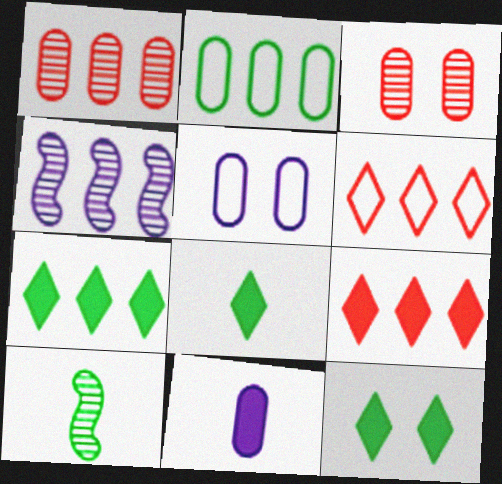[[2, 3, 11], 
[2, 4, 9], 
[2, 10, 12], 
[5, 9, 10], 
[7, 8, 12]]